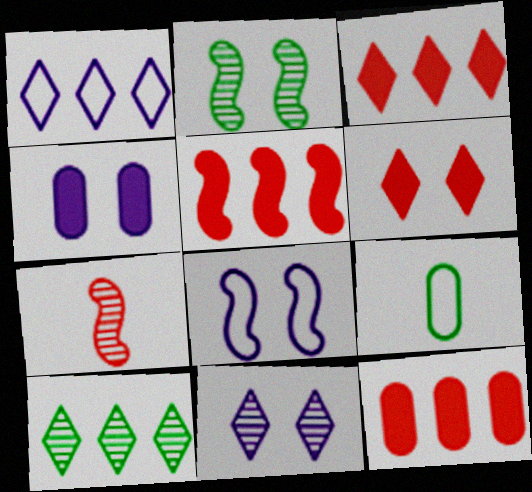[[1, 3, 10], 
[3, 5, 12], 
[4, 8, 11], 
[5, 9, 11]]